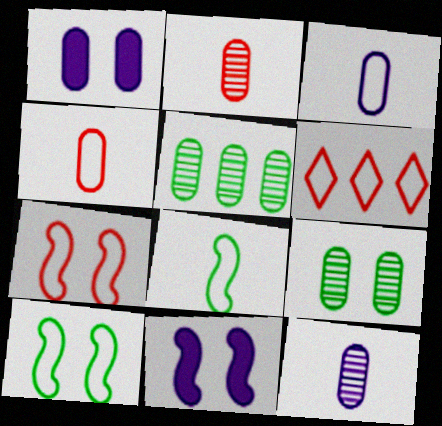[[1, 4, 5], 
[3, 6, 10], 
[4, 6, 7]]